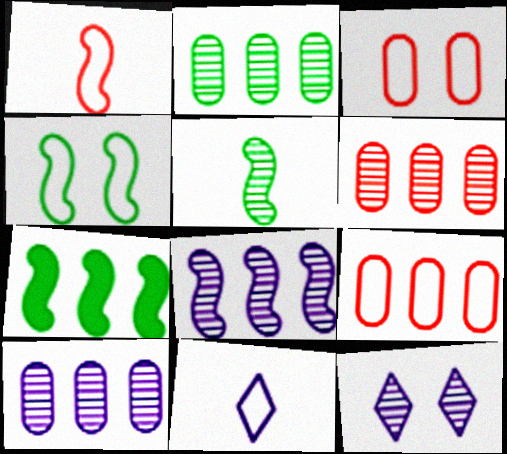[[2, 6, 10], 
[4, 5, 7], 
[4, 9, 11], 
[5, 6, 12]]